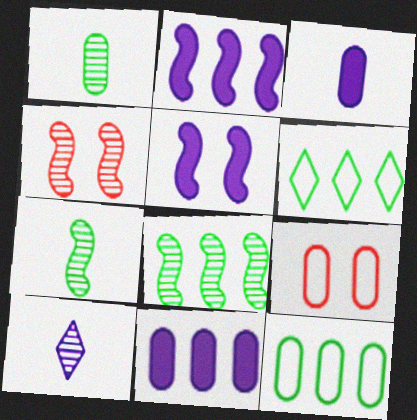[[1, 9, 11], 
[3, 4, 6]]